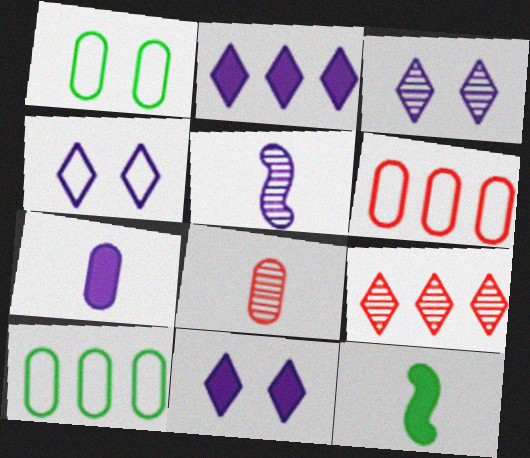[[3, 4, 11], 
[3, 6, 12]]